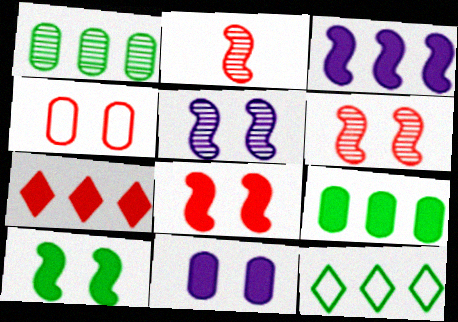[[2, 4, 7], 
[2, 11, 12], 
[3, 7, 9]]